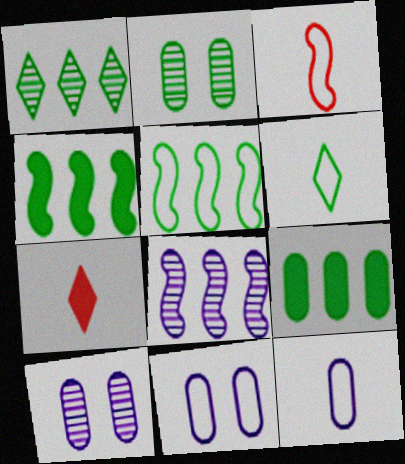[[1, 5, 9], 
[2, 4, 6], 
[3, 6, 12], 
[5, 7, 10]]